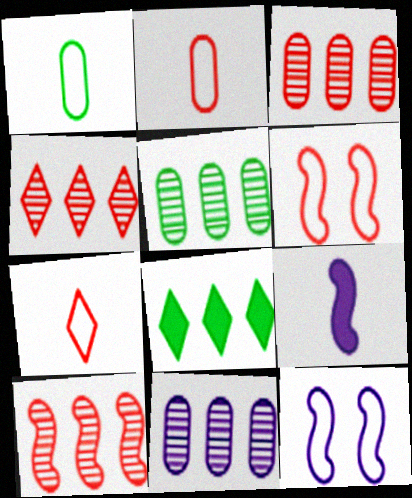[[3, 4, 10], 
[3, 5, 11]]